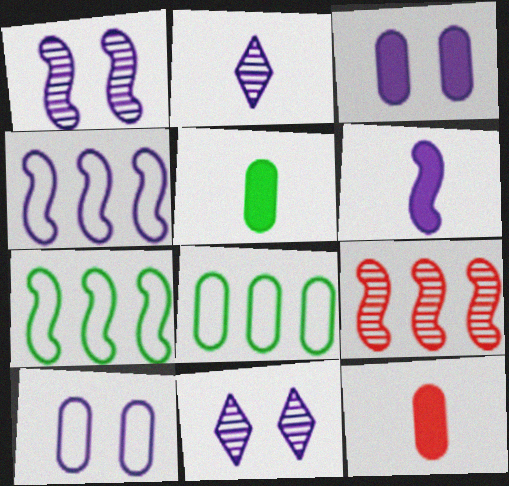[[1, 4, 6], 
[2, 3, 4], 
[7, 11, 12]]